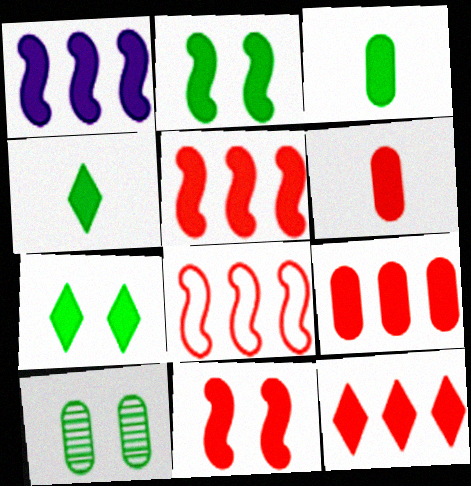[[1, 6, 7], 
[5, 9, 12], 
[6, 11, 12]]